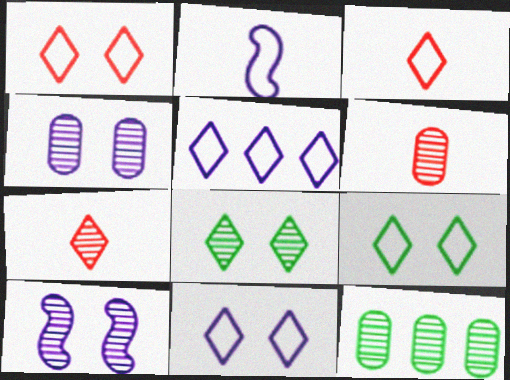[[1, 9, 11], 
[3, 5, 9], 
[4, 6, 12], 
[7, 10, 12]]